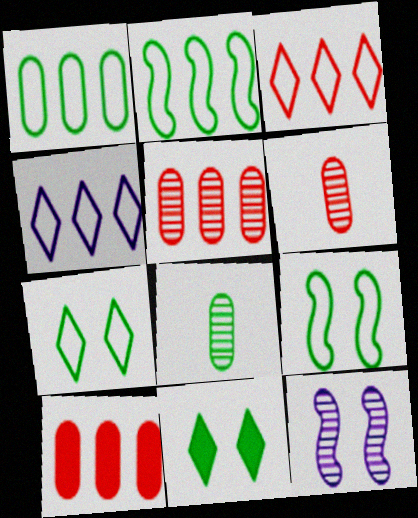[[2, 8, 11]]